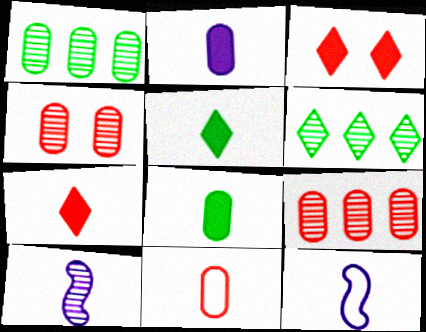[[1, 3, 12], 
[4, 6, 10], 
[5, 10, 11]]